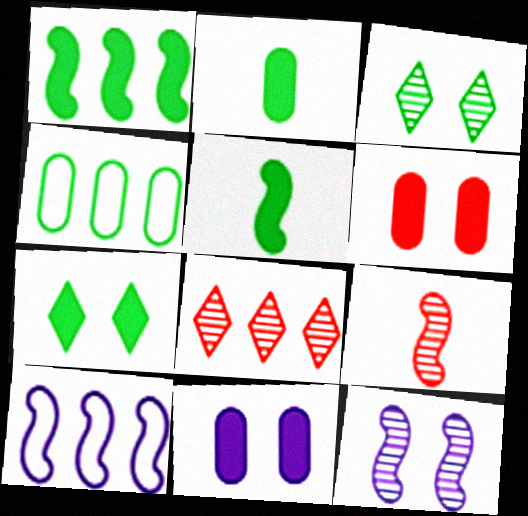[[1, 2, 7], 
[3, 4, 5]]